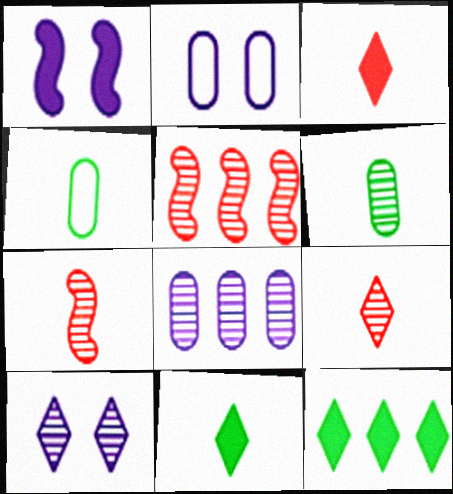[[1, 2, 10], 
[2, 5, 11], 
[2, 7, 12], 
[5, 6, 10]]